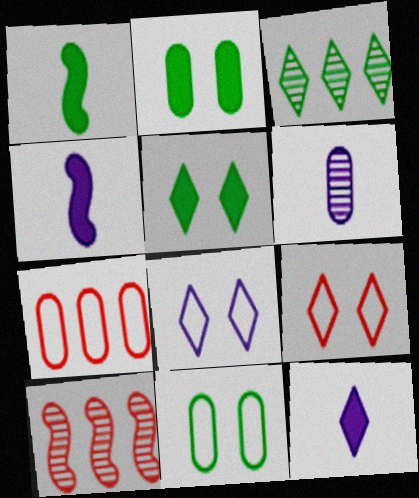[[1, 3, 11], 
[2, 6, 7], 
[3, 9, 12], 
[10, 11, 12]]